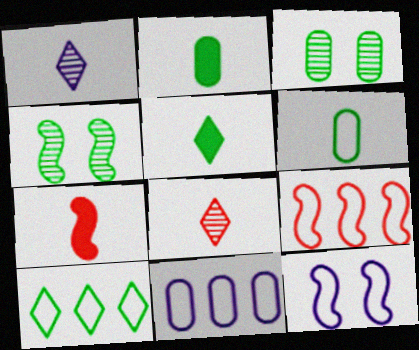[[1, 6, 7], 
[2, 4, 10], 
[9, 10, 11]]